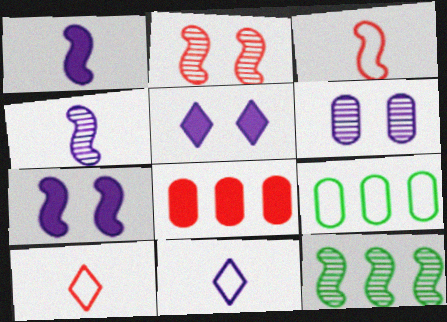[[2, 4, 12], 
[2, 8, 10], 
[3, 7, 12]]